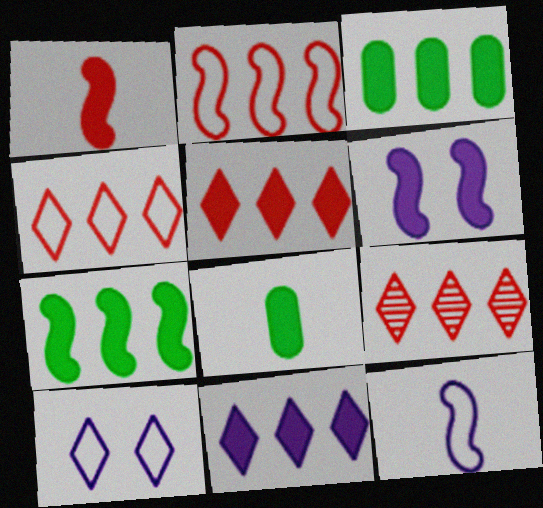[[1, 6, 7], 
[4, 5, 9], 
[5, 6, 8]]